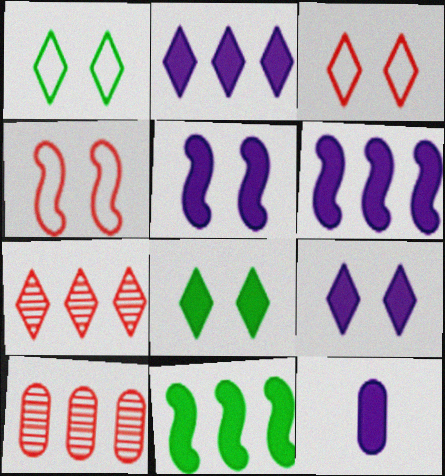[[2, 5, 12], 
[6, 9, 12]]